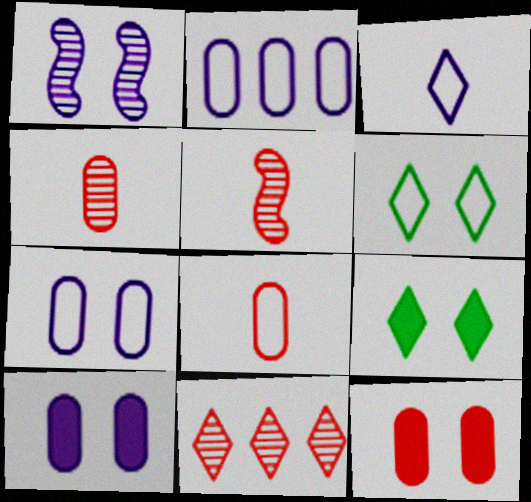[[1, 6, 12], 
[2, 5, 9], 
[3, 9, 11]]